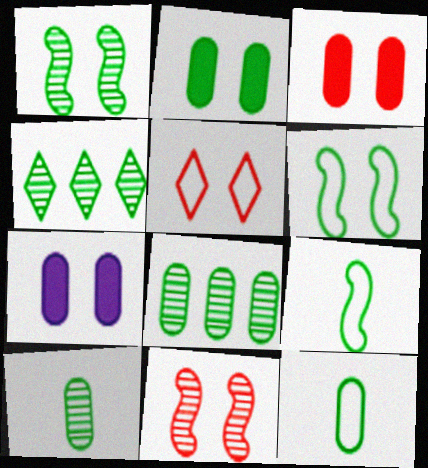[[1, 4, 10], 
[1, 5, 7], 
[2, 3, 7], 
[2, 4, 9], 
[2, 8, 12], 
[3, 5, 11]]